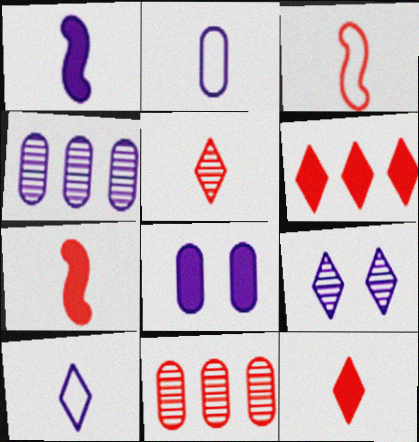[[2, 4, 8]]